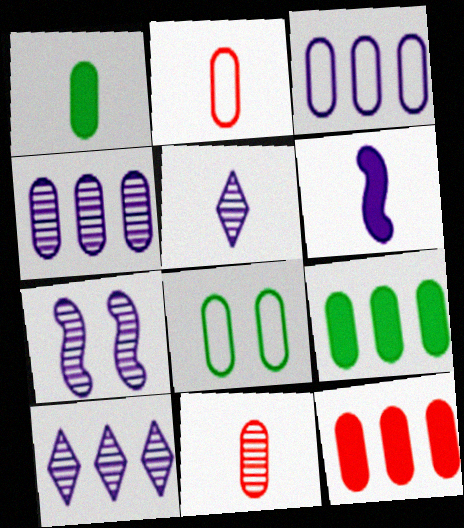[[2, 3, 8], 
[4, 5, 7]]